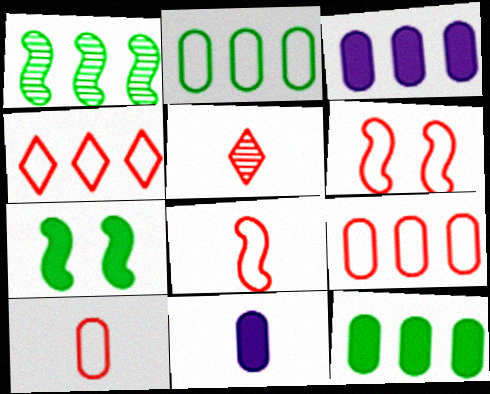[[1, 3, 4], 
[4, 6, 10]]